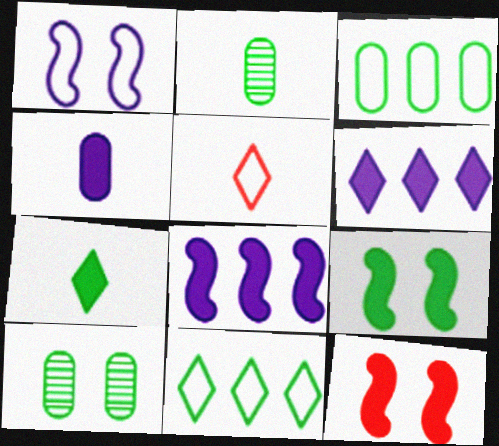[[1, 3, 5], 
[2, 9, 11], 
[5, 8, 10]]